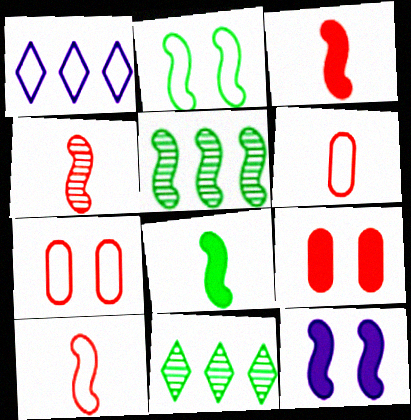[[1, 2, 6], 
[2, 5, 8], 
[3, 4, 10], 
[5, 10, 12], 
[6, 11, 12]]